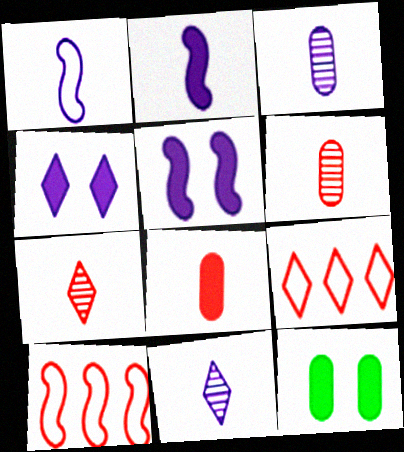[[10, 11, 12]]